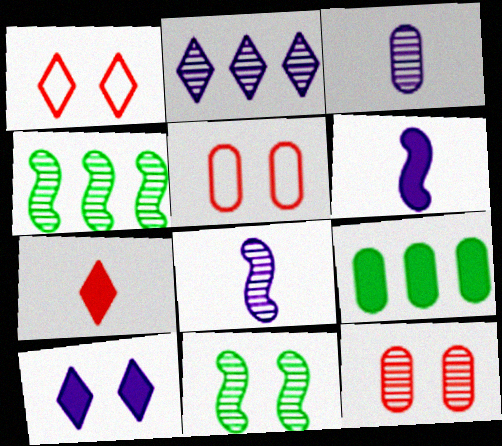[[1, 8, 9], 
[3, 5, 9], 
[5, 10, 11]]